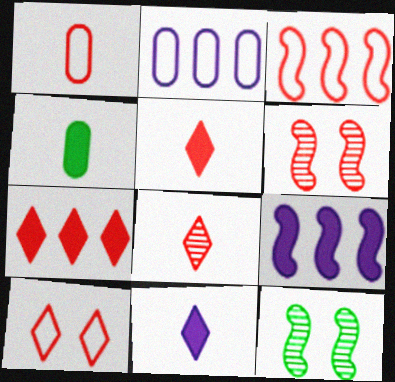[[1, 3, 10], 
[1, 6, 7], 
[2, 5, 12], 
[7, 8, 10]]